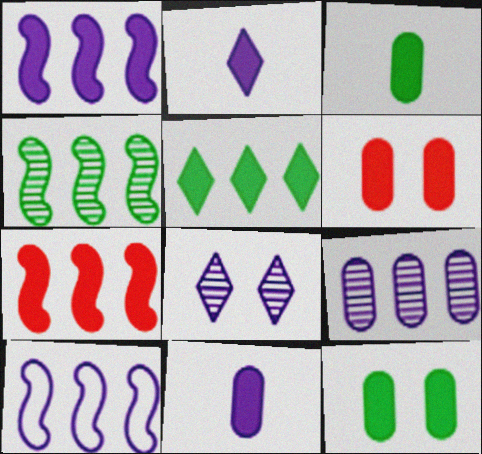[[2, 7, 12], 
[4, 7, 10], 
[8, 10, 11]]